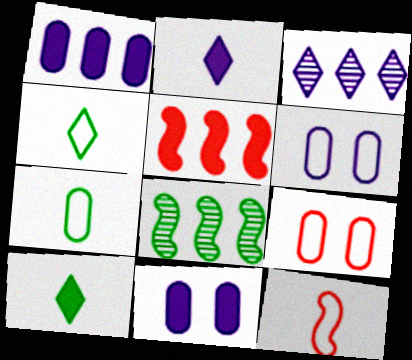[[2, 8, 9], 
[5, 10, 11]]